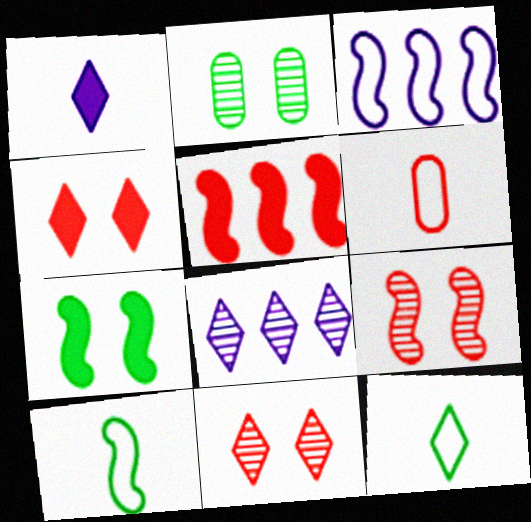[[4, 8, 12], 
[5, 6, 11], 
[6, 7, 8]]